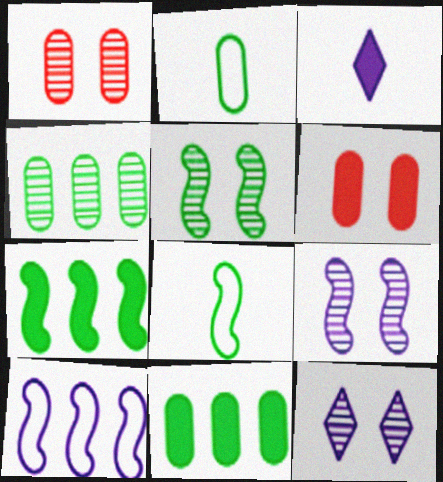[[1, 5, 12], 
[3, 6, 7], 
[5, 7, 8]]